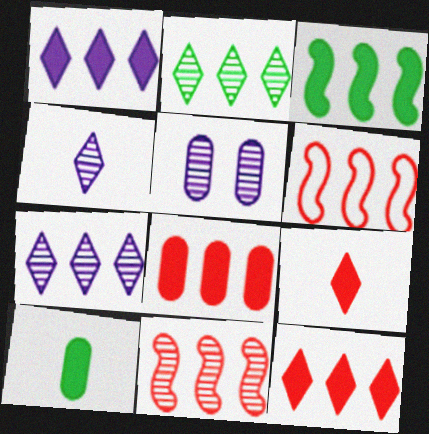[[1, 3, 8]]